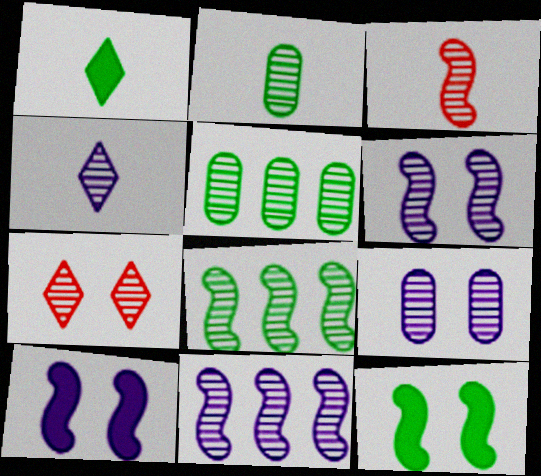[[2, 3, 4], 
[2, 7, 11], 
[3, 6, 8], 
[4, 9, 11]]